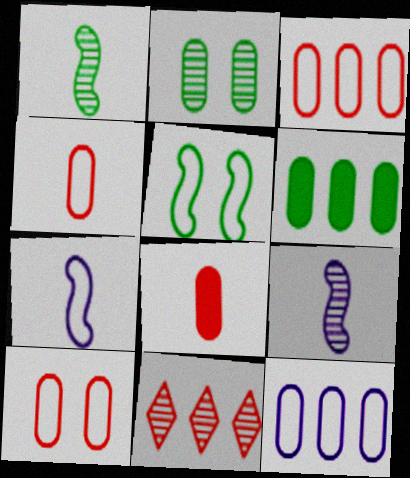[[2, 8, 12], 
[2, 9, 11], 
[3, 4, 10]]